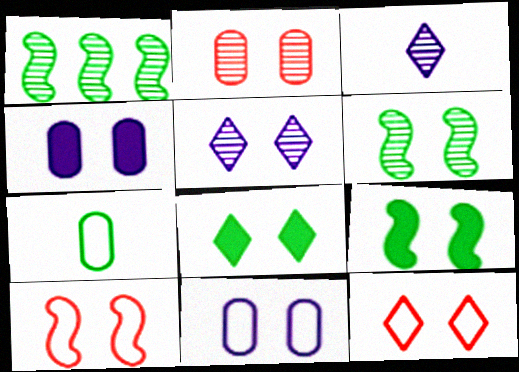[[1, 2, 3], 
[1, 7, 8], 
[2, 5, 6], 
[4, 6, 12], 
[5, 8, 12]]